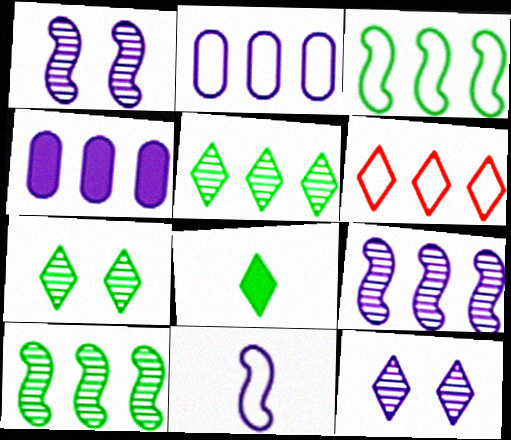[[2, 3, 6], 
[4, 6, 10], 
[4, 11, 12], 
[6, 8, 12]]